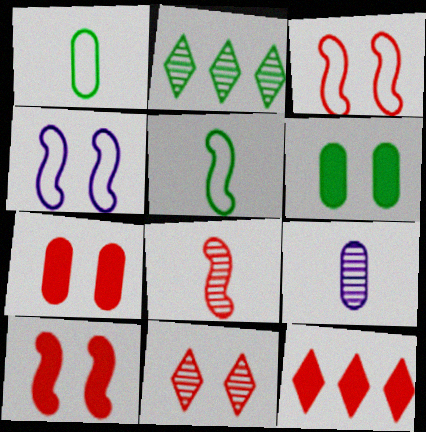[[2, 5, 6], 
[3, 7, 11], 
[4, 6, 11]]